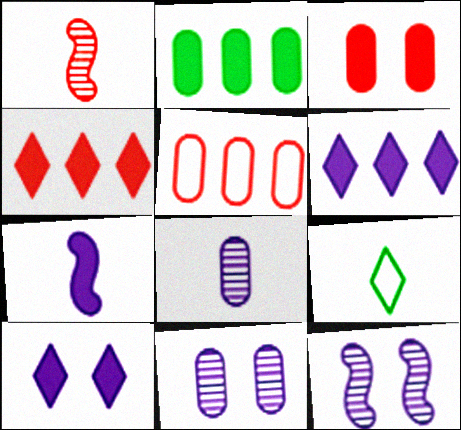[]